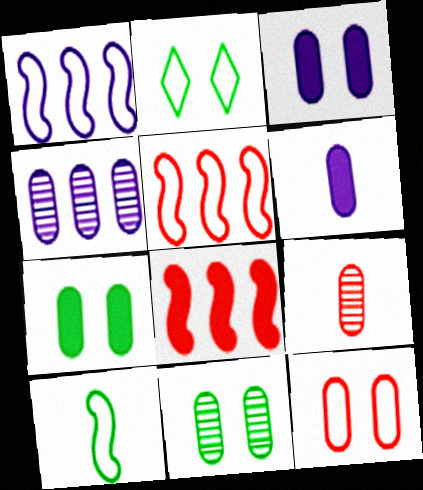[[3, 11, 12], 
[4, 9, 11]]